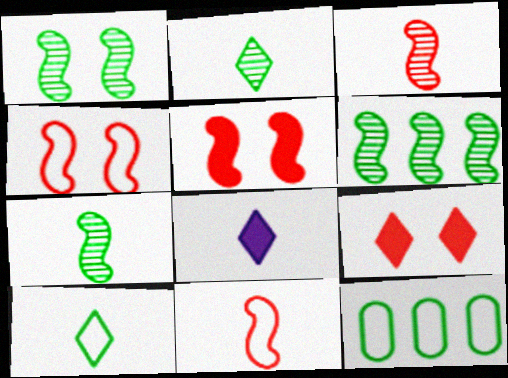[[1, 6, 7]]